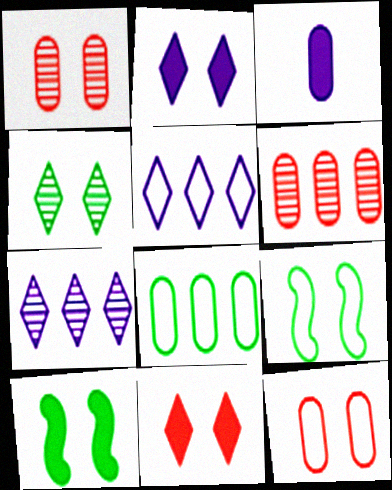[[1, 2, 9], 
[1, 3, 8]]